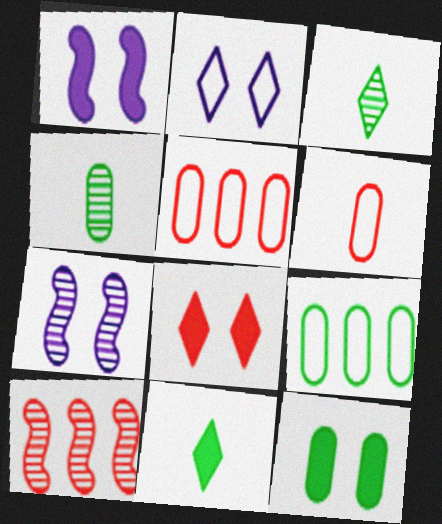[[1, 3, 5], 
[1, 8, 12], 
[4, 9, 12], 
[5, 7, 11], 
[6, 8, 10]]